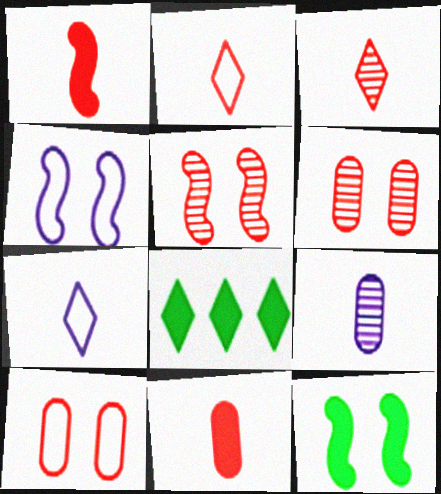[[4, 5, 12]]